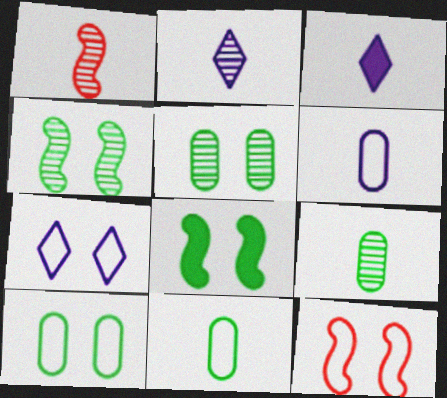[[1, 2, 9], 
[1, 3, 11], 
[7, 10, 12]]